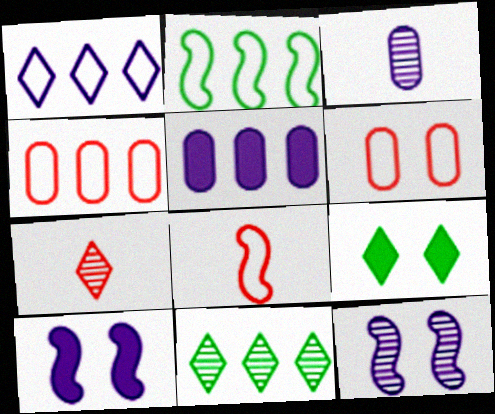[[1, 2, 4], 
[1, 3, 10], 
[1, 7, 9], 
[6, 9, 12]]